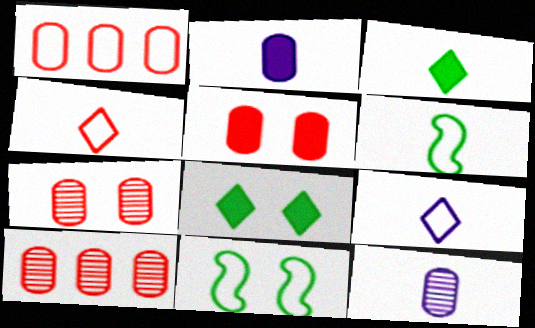[[1, 9, 11]]